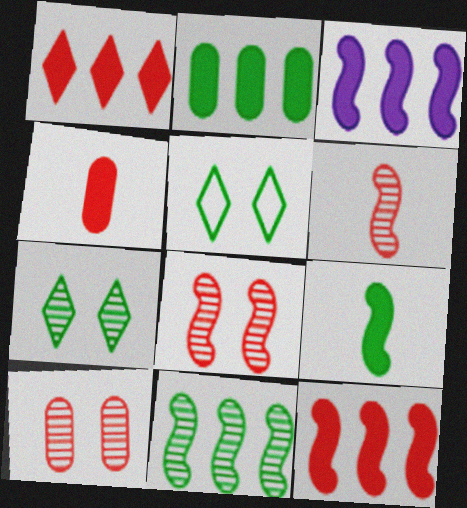[[1, 2, 3]]